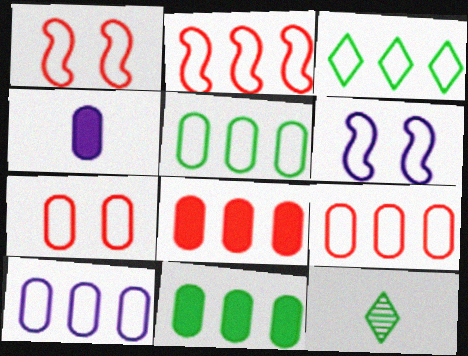[[2, 3, 10], 
[5, 9, 10], 
[6, 8, 12]]